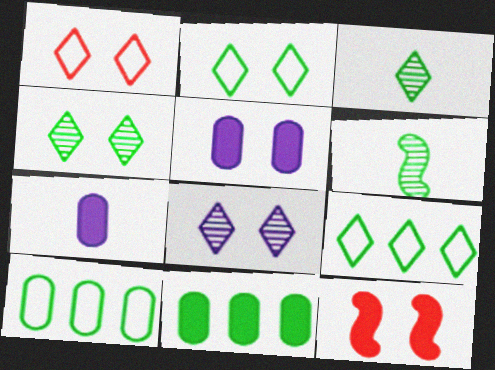[[2, 6, 11]]